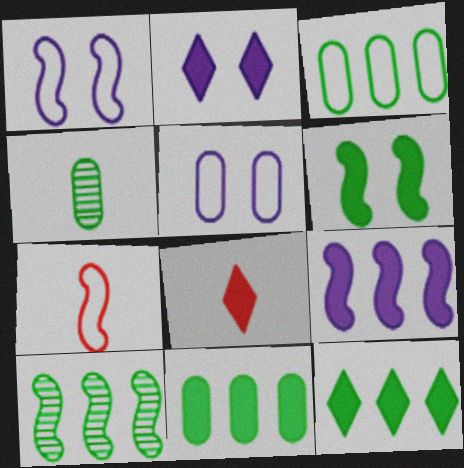[[2, 8, 12], 
[3, 10, 12], 
[5, 8, 10]]